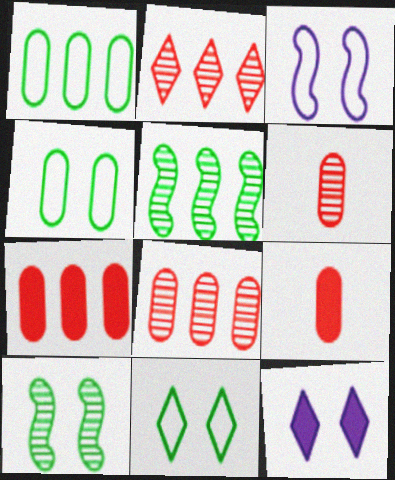[]